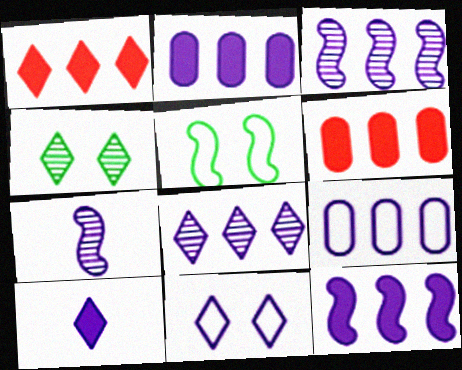[[2, 7, 11], 
[8, 9, 12], 
[8, 10, 11]]